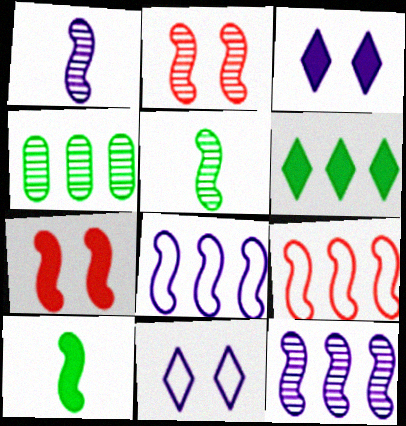[[2, 5, 12], 
[2, 8, 10], 
[5, 7, 8]]